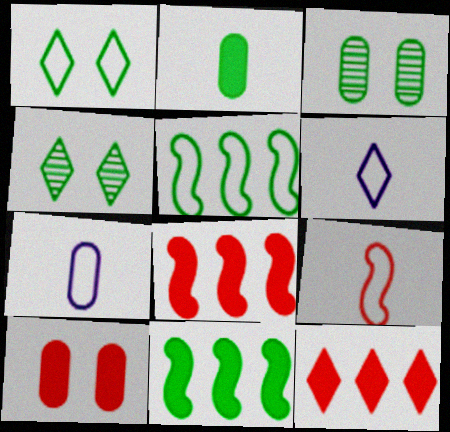[[2, 4, 5], 
[3, 6, 8], 
[4, 6, 12], 
[4, 7, 8]]